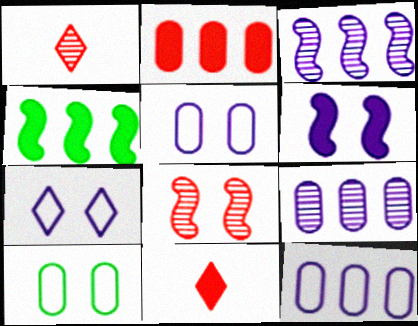[[1, 4, 5], 
[3, 10, 11]]